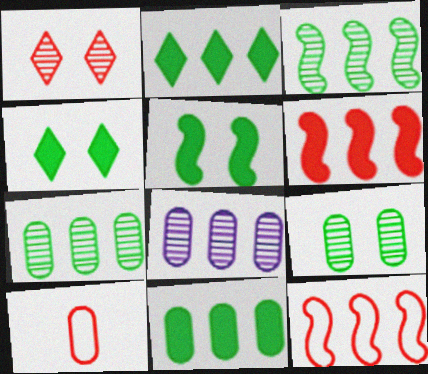[[1, 6, 10], 
[2, 8, 12]]